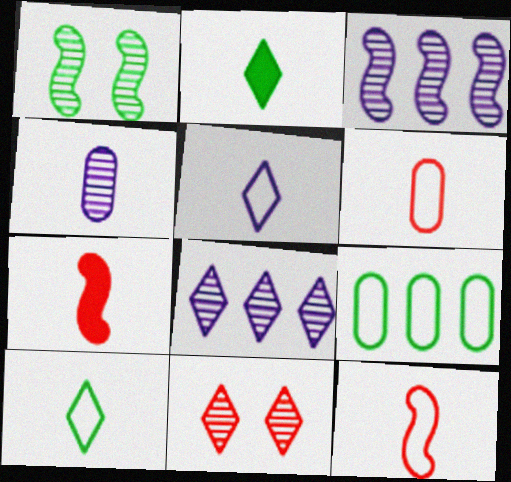[[1, 2, 9], 
[2, 4, 12], 
[4, 7, 10]]